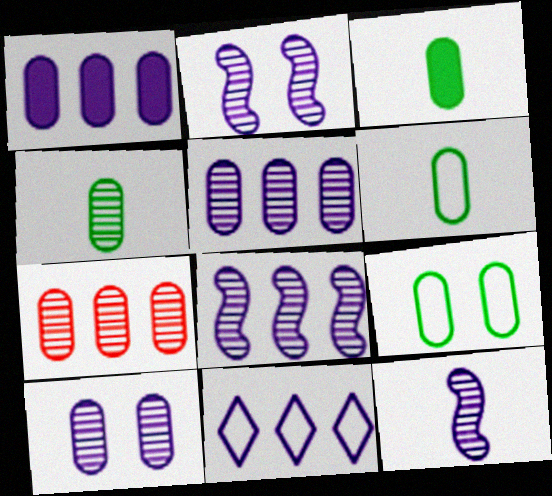[[1, 8, 11], 
[2, 8, 12], 
[3, 4, 6], 
[4, 7, 10]]